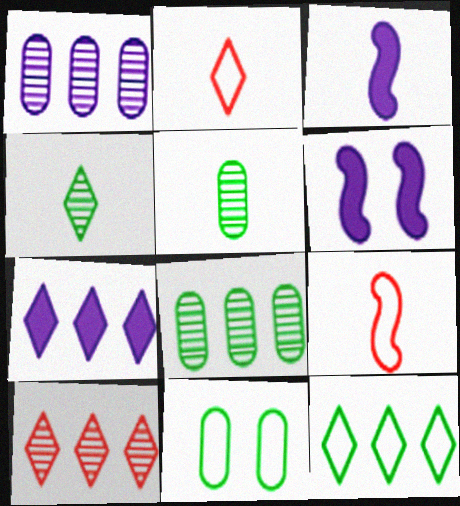[[2, 3, 5], 
[2, 6, 8], 
[3, 10, 11], 
[7, 10, 12]]